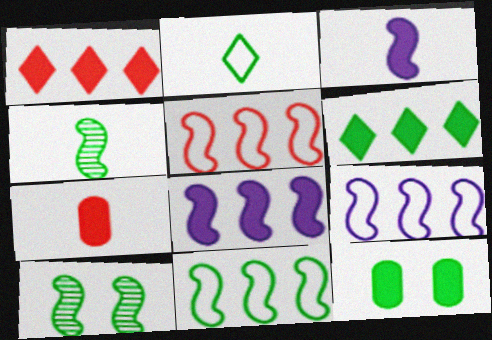[[1, 3, 12], 
[3, 5, 10], 
[5, 9, 11]]